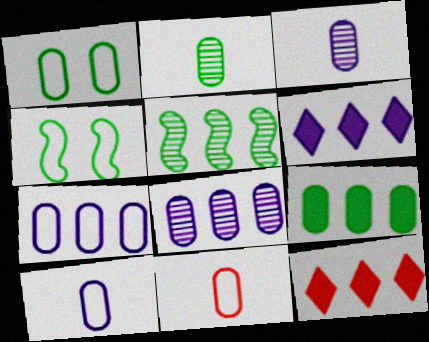[[1, 2, 9], 
[1, 7, 11], 
[3, 4, 12], 
[5, 7, 12]]